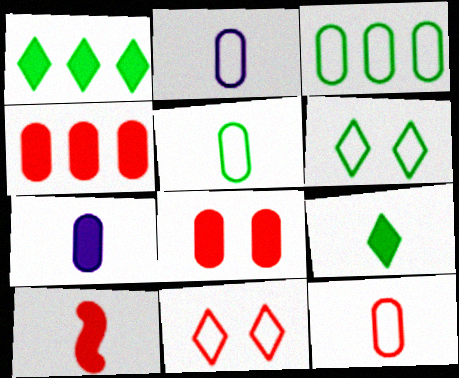[[2, 5, 12], 
[7, 9, 10]]